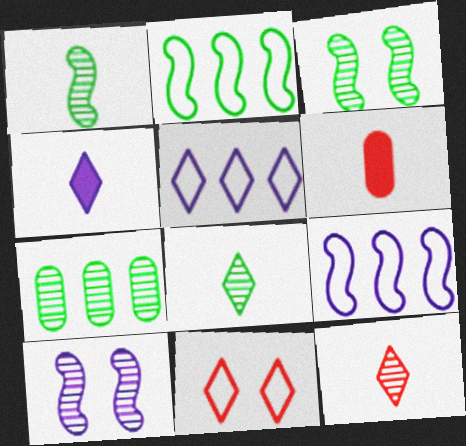[[3, 5, 6], 
[3, 7, 8], 
[7, 10, 12]]